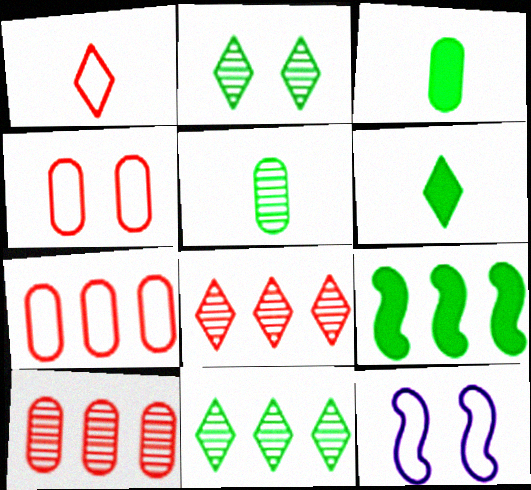[[3, 8, 12], 
[6, 10, 12]]